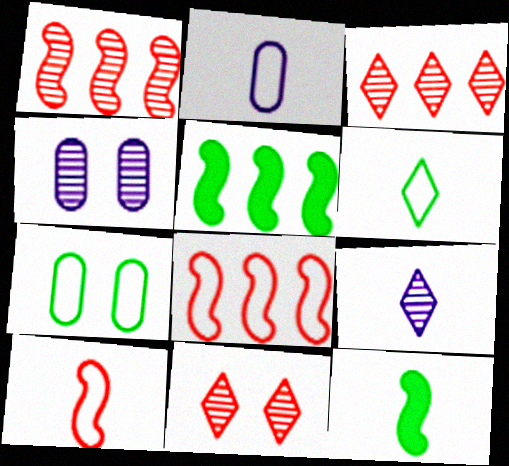[[2, 5, 11], 
[2, 6, 10]]